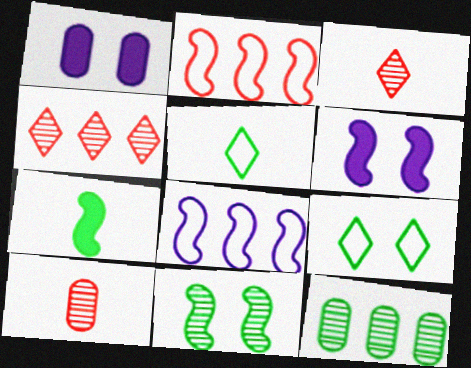[[7, 9, 12]]